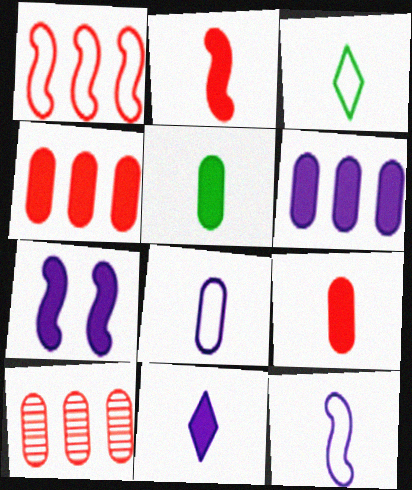[[2, 5, 11], 
[3, 7, 10], 
[6, 7, 11]]